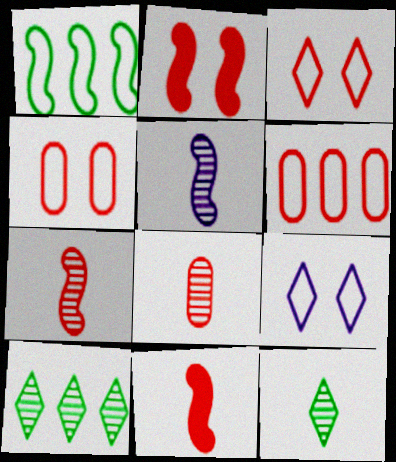[[1, 2, 5], 
[5, 8, 12]]